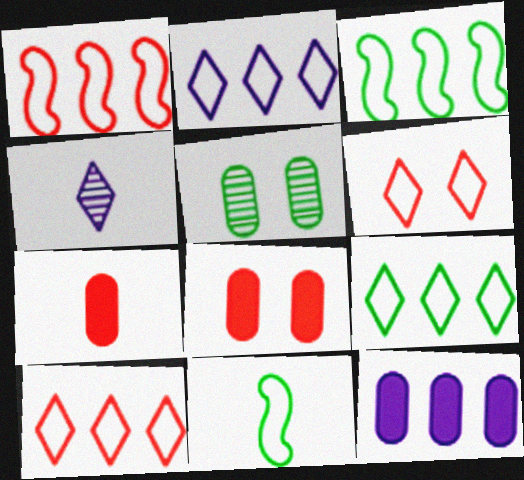[[2, 9, 10], 
[3, 4, 8], 
[4, 7, 11]]